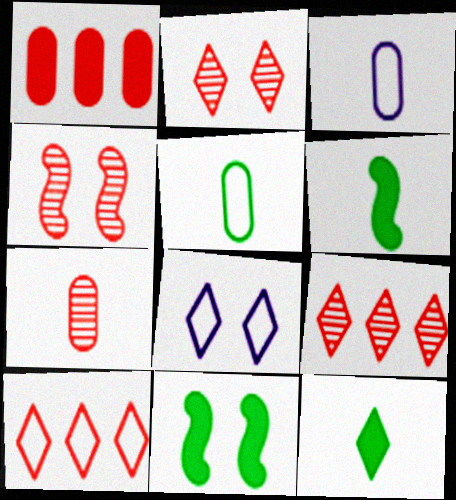[[3, 9, 11], 
[4, 7, 9], 
[8, 9, 12]]